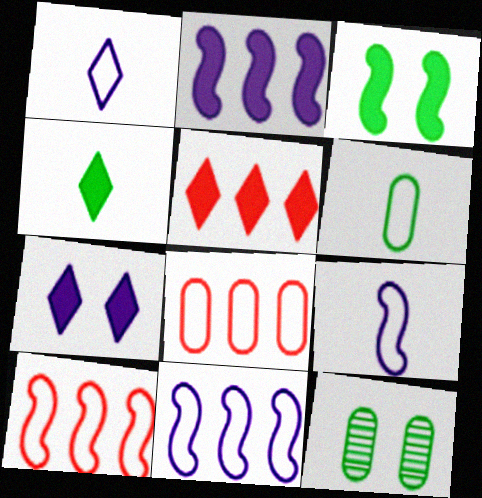[[4, 5, 7], 
[5, 9, 12]]